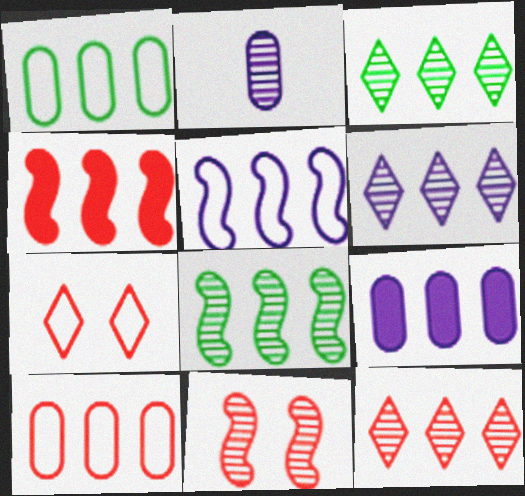[[1, 4, 6], 
[2, 3, 11], 
[3, 6, 12], 
[4, 5, 8], 
[4, 10, 12], 
[5, 6, 9]]